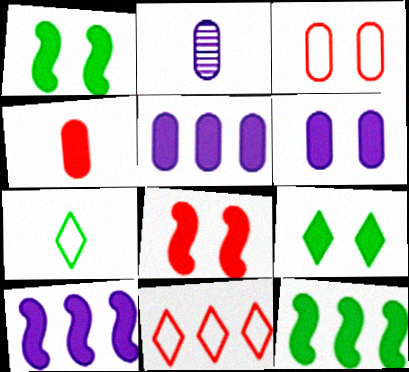[[1, 2, 11], 
[4, 9, 10], 
[6, 8, 9]]